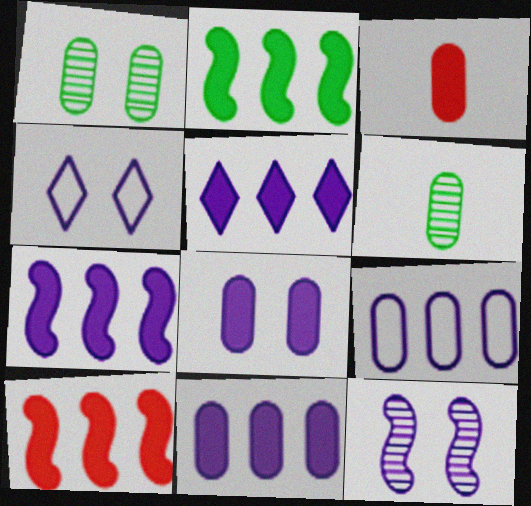[[1, 3, 9], 
[2, 7, 10], 
[4, 6, 10], 
[4, 8, 12], 
[5, 7, 11]]